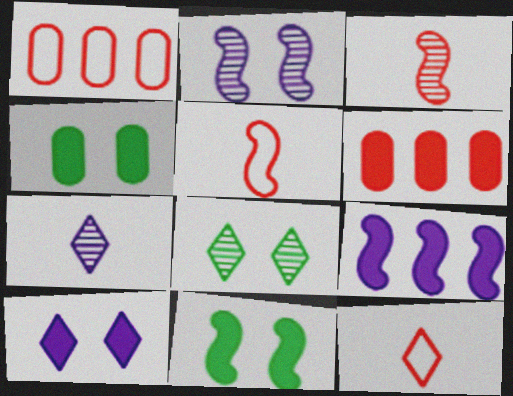[[1, 7, 11]]